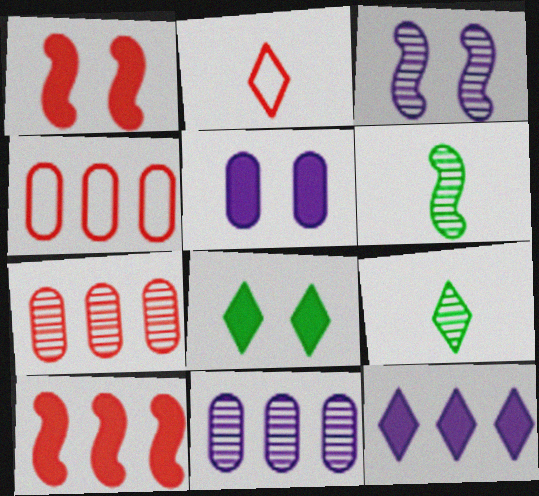[[1, 2, 7], 
[1, 5, 8], 
[3, 7, 9]]